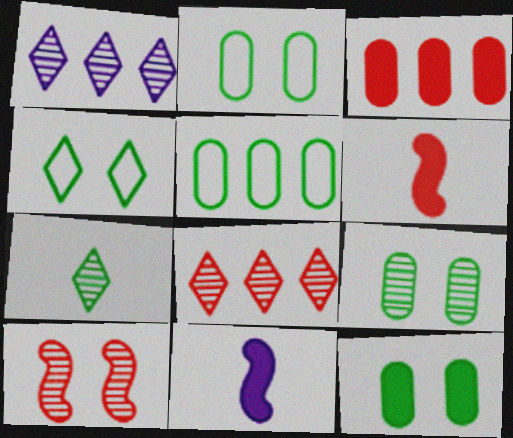[[1, 2, 6], 
[2, 8, 11], 
[2, 9, 12]]